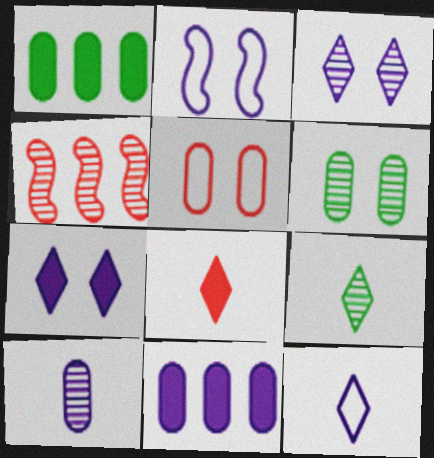[[1, 5, 10], 
[4, 5, 8], 
[8, 9, 12]]